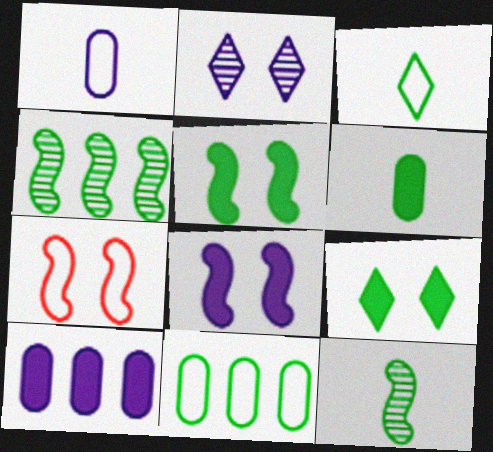[[3, 6, 12], 
[9, 11, 12]]